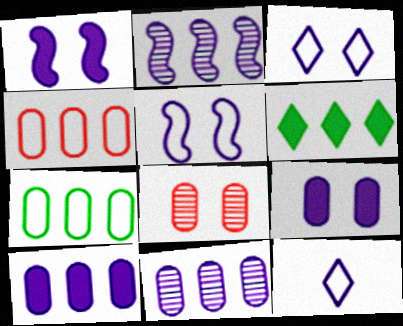[[1, 11, 12], 
[2, 4, 6], 
[2, 9, 12]]